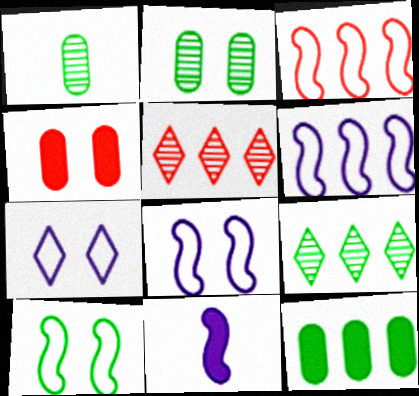[[5, 6, 12]]